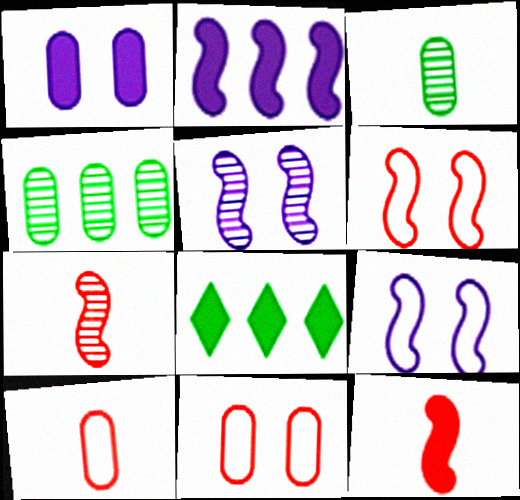[[1, 4, 10], 
[1, 8, 12], 
[5, 8, 10]]